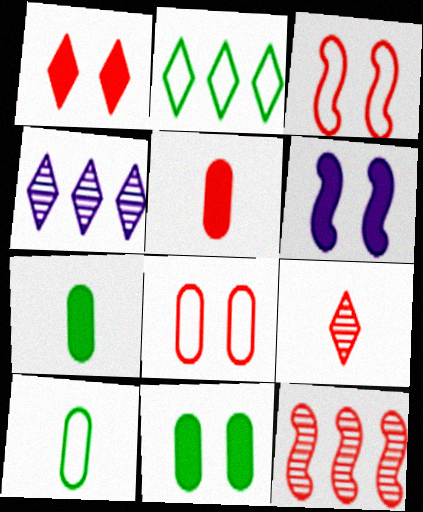[[1, 6, 11], 
[3, 4, 7]]